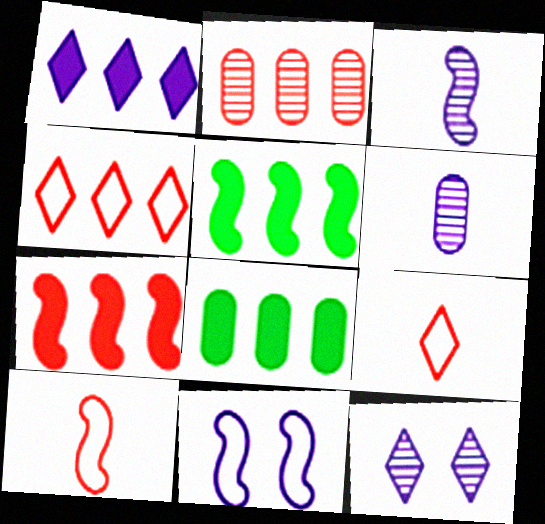[[1, 6, 11], 
[1, 7, 8], 
[2, 4, 7], 
[8, 10, 12]]